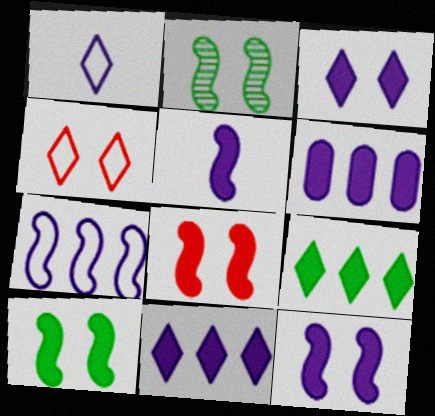[[3, 5, 6], 
[8, 10, 12]]